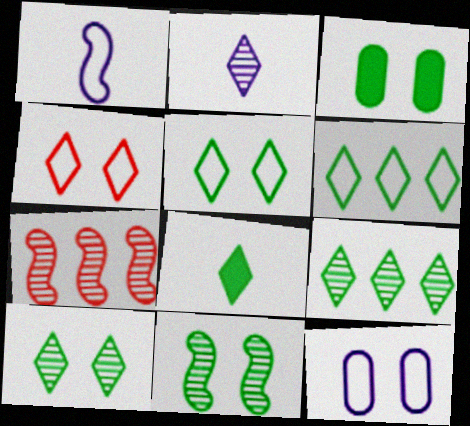[[3, 5, 11], 
[5, 8, 9], 
[6, 8, 10], 
[7, 8, 12]]